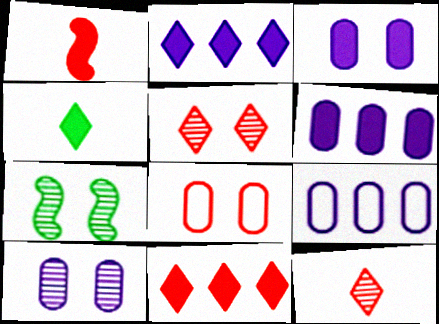[[5, 7, 10]]